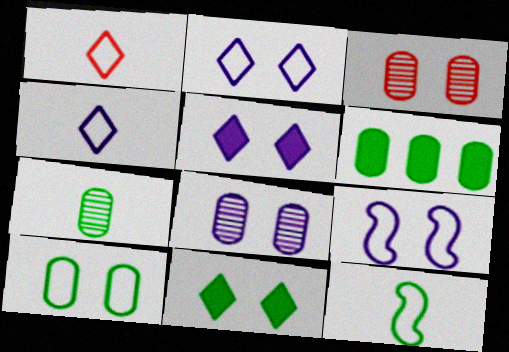[[3, 9, 11], 
[5, 8, 9], 
[6, 7, 10]]